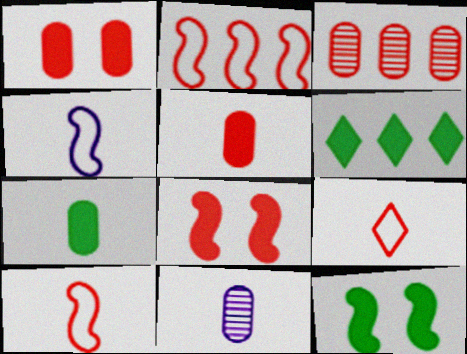[[3, 8, 9], 
[6, 7, 12]]